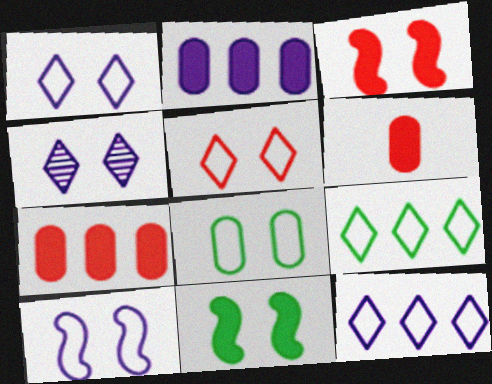[[3, 4, 8], 
[5, 8, 10]]